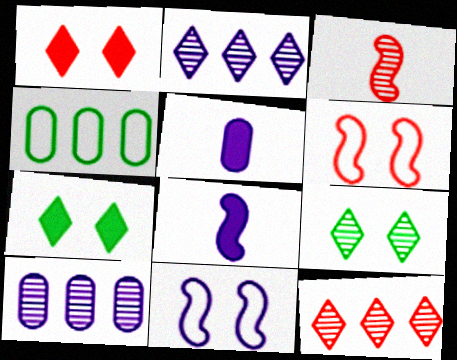[[2, 5, 11], 
[3, 9, 10]]